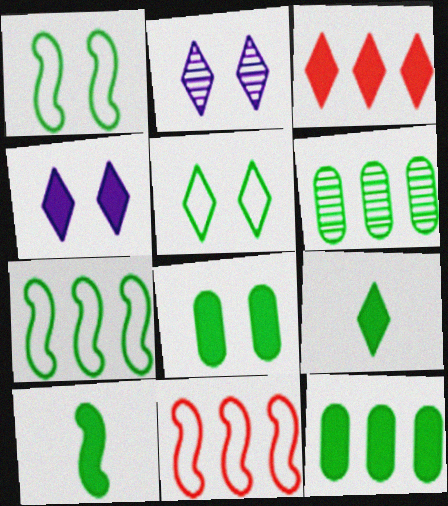[[1, 6, 9], 
[3, 4, 9], 
[5, 6, 10]]